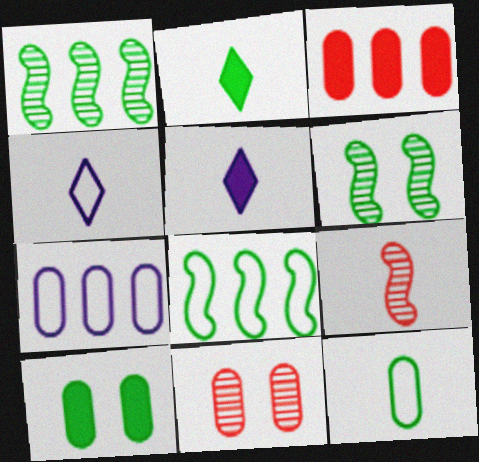[[3, 4, 6], 
[5, 8, 11], 
[5, 9, 12]]